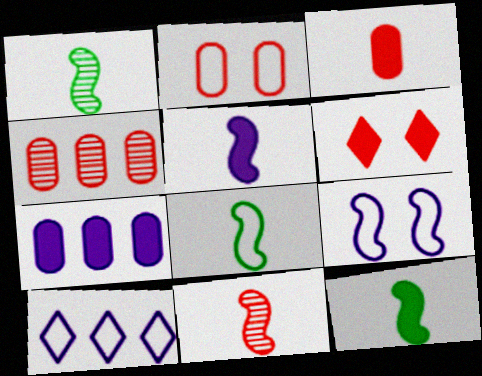[[1, 8, 12], 
[2, 3, 4], 
[2, 8, 10], 
[5, 8, 11], 
[6, 7, 12]]